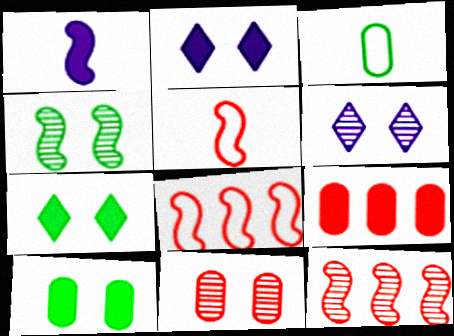[[1, 4, 8], 
[1, 7, 9], 
[2, 3, 12], 
[4, 6, 11]]